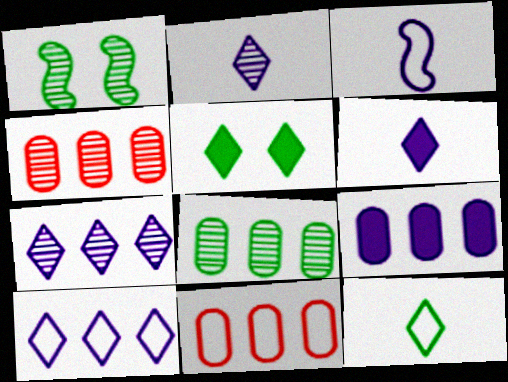[[1, 2, 4], 
[1, 6, 11], 
[3, 4, 5], 
[8, 9, 11]]